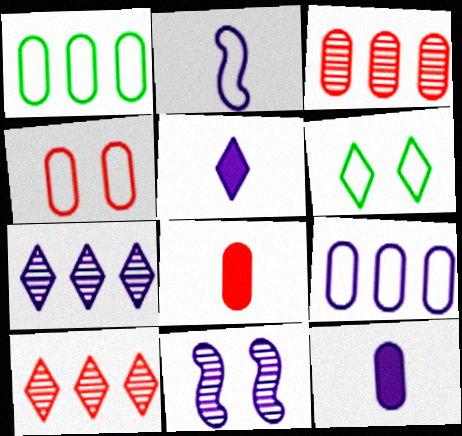[[3, 4, 8], 
[5, 6, 10], 
[5, 9, 11]]